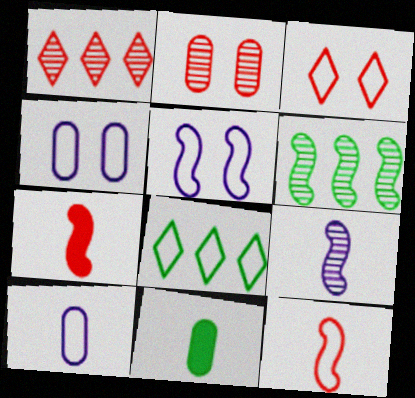[[1, 5, 11], 
[4, 8, 12], 
[5, 6, 7]]